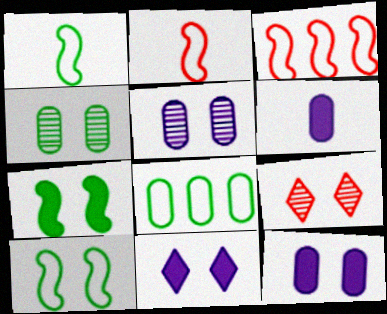[[9, 10, 12]]